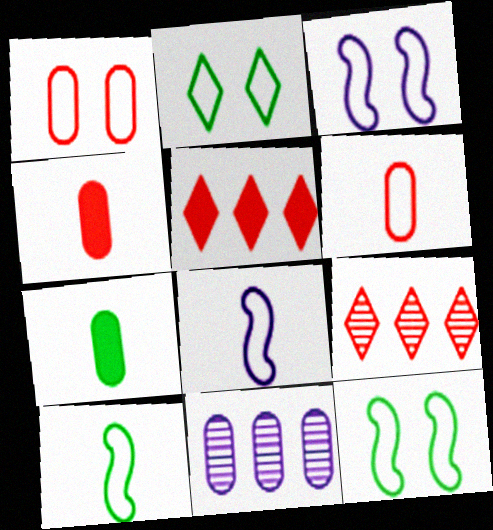[[1, 2, 3], 
[1, 7, 11], 
[3, 7, 9]]